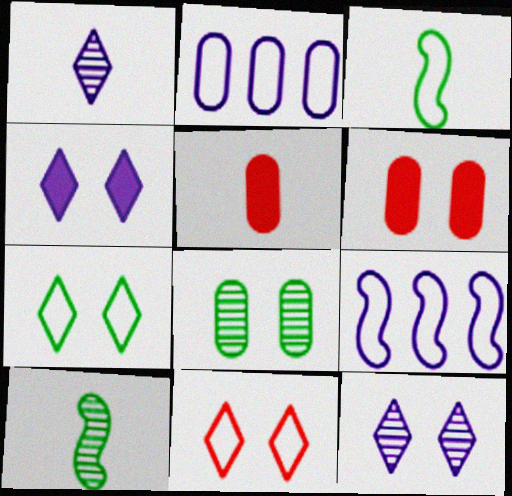[[1, 3, 5], 
[2, 3, 11], 
[2, 5, 8]]